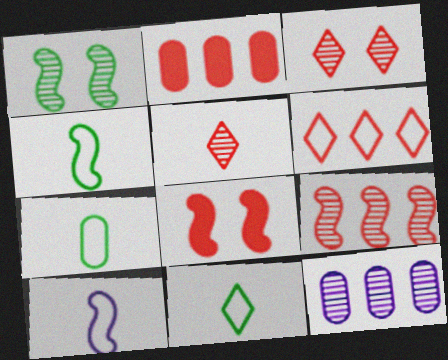[[1, 5, 12], 
[2, 6, 9], 
[4, 7, 11], 
[8, 11, 12]]